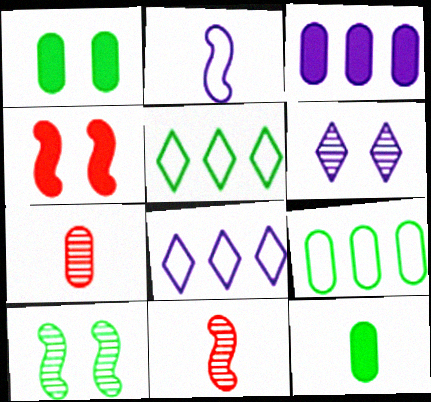[[1, 8, 11], 
[2, 3, 6], 
[5, 10, 12]]